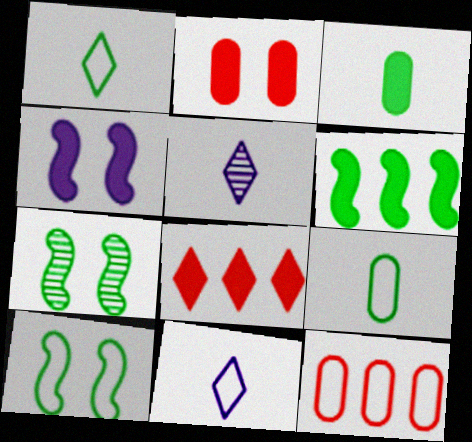[[3, 4, 8], 
[10, 11, 12]]